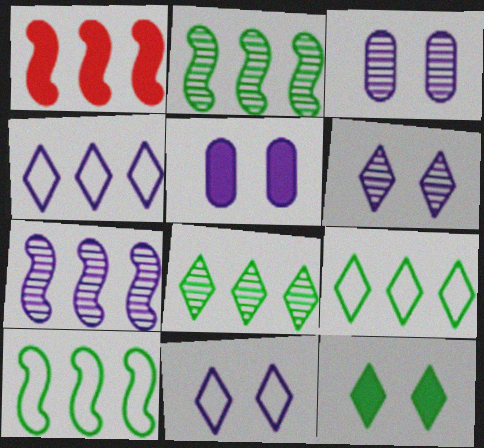[[1, 7, 10]]